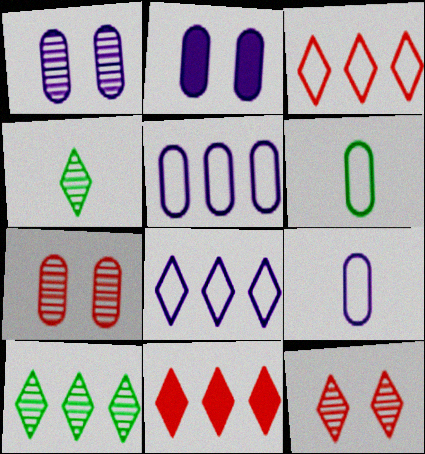[[8, 10, 11]]